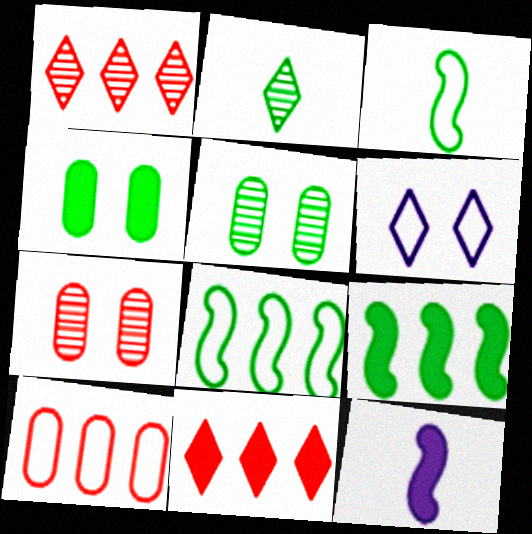[[2, 4, 8], 
[2, 6, 11], 
[3, 6, 10], 
[4, 11, 12]]